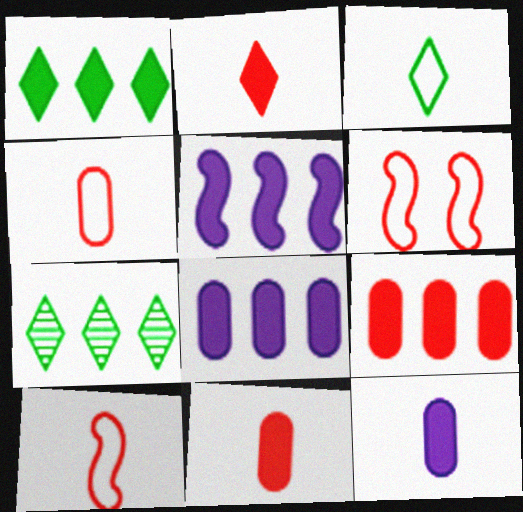[[1, 5, 9], 
[6, 7, 12]]